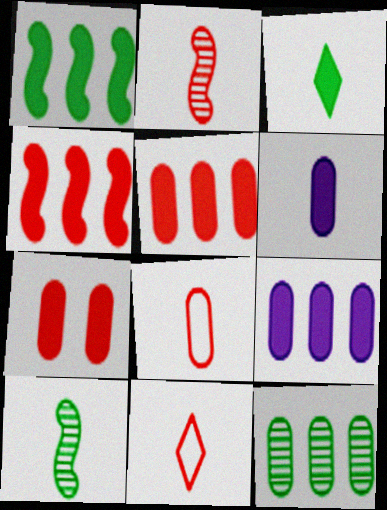[[6, 10, 11]]